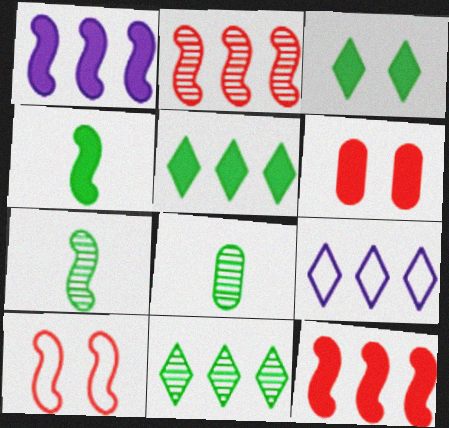[[1, 7, 10], 
[6, 7, 9]]